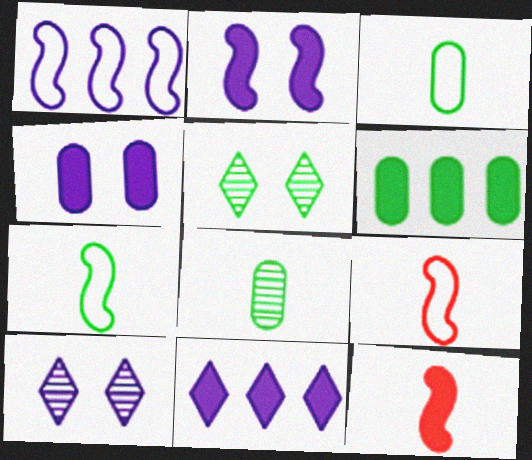[[5, 6, 7], 
[6, 9, 10]]